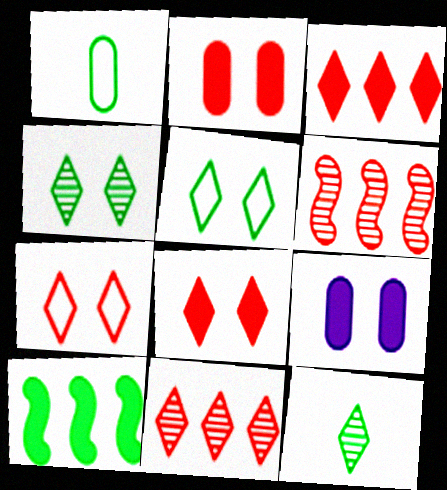[[1, 4, 10]]